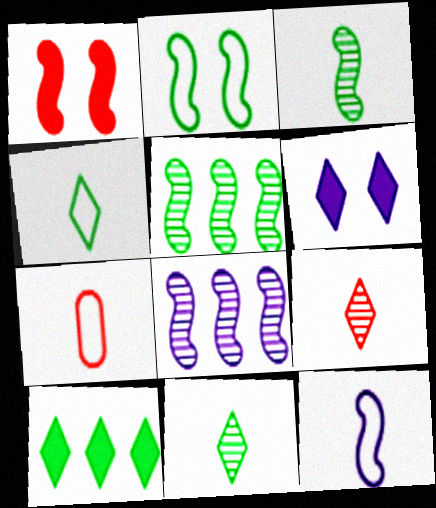[[1, 5, 12], 
[4, 7, 12], 
[5, 6, 7]]